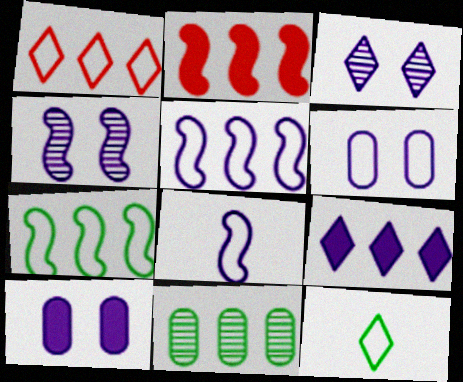[]